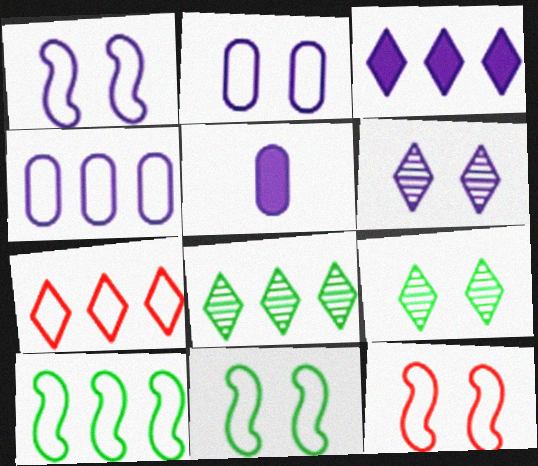[[1, 11, 12], 
[3, 7, 8], 
[4, 7, 10], 
[5, 8, 12]]